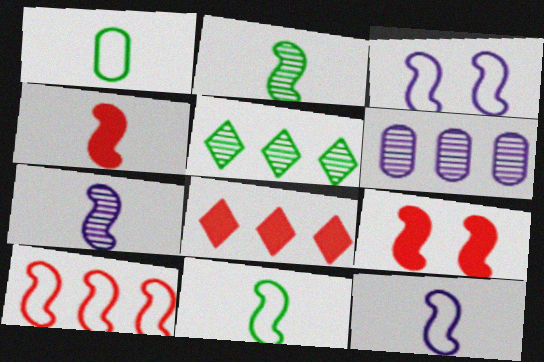[[2, 4, 12], 
[3, 10, 11], 
[4, 7, 11]]